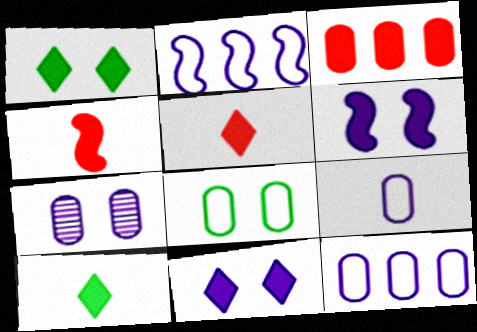[[3, 6, 10]]